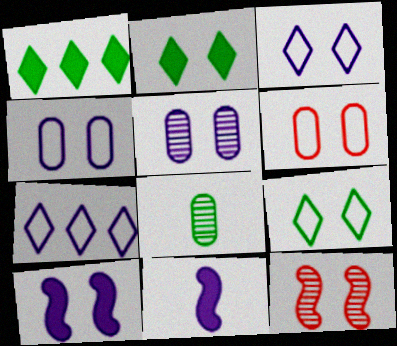[[2, 4, 12], 
[3, 5, 10], 
[5, 7, 11]]